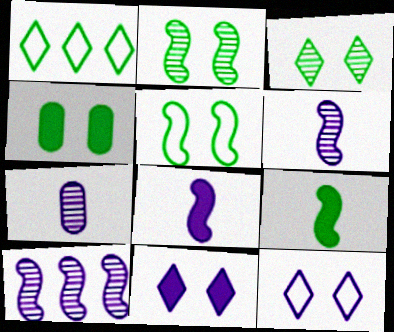[[3, 4, 5]]